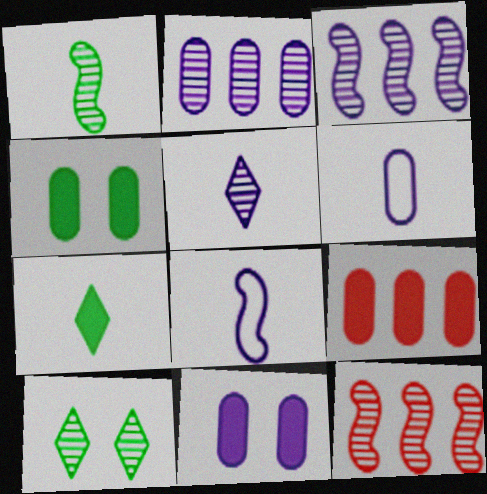[[2, 6, 11], 
[8, 9, 10]]